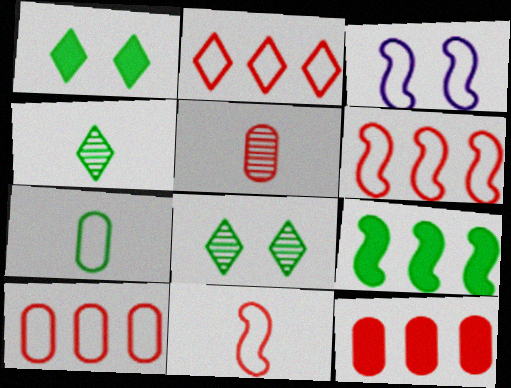[[2, 3, 7], 
[2, 6, 10], 
[3, 4, 12], 
[7, 8, 9]]